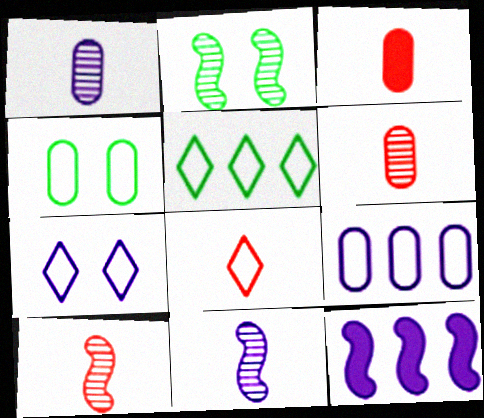[[1, 7, 12], 
[3, 8, 10], 
[5, 7, 8]]